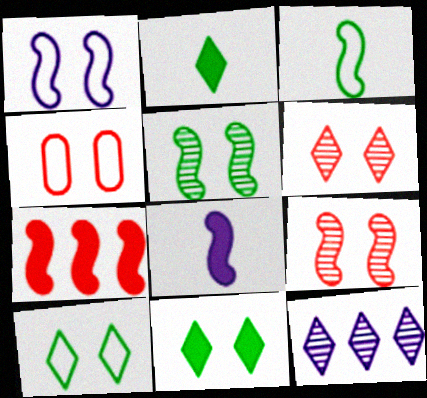[[1, 4, 10]]